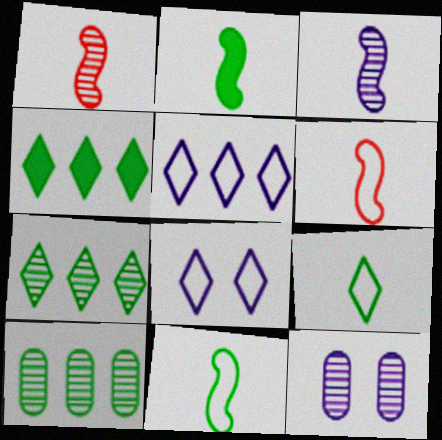[[1, 7, 12], 
[2, 3, 6], 
[4, 6, 12]]